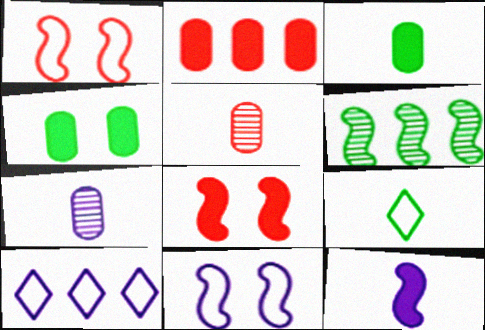[[1, 6, 12], 
[2, 6, 10], 
[4, 6, 9], 
[5, 9, 12]]